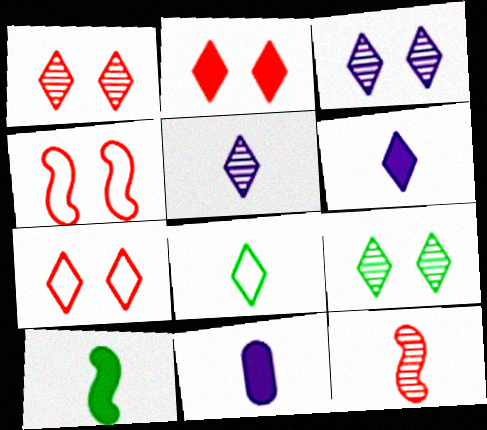[[1, 2, 7], 
[1, 3, 9], 
[8, 11, 12]]